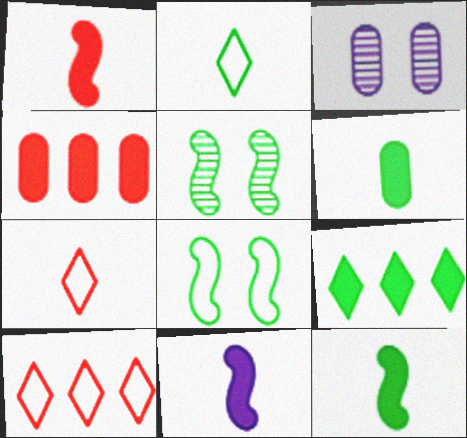[[1, 11, 12], 
[3, 10, 12]]